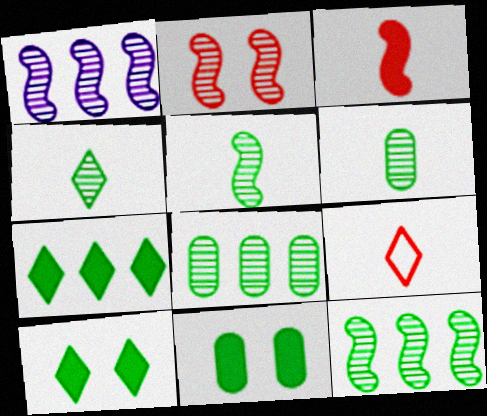[[1, 2, 5], 
[1, 9, 11], 
[4, 5, 6]]